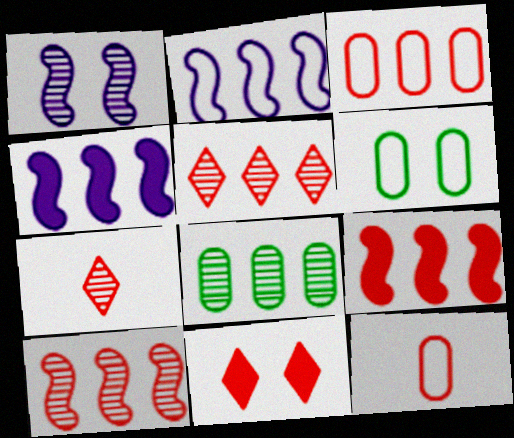[[1, 6, 11], 
[1, 7, 8], 
[3, 5, 9], 
[4, 6, 7], 
[10, 11, 12]]